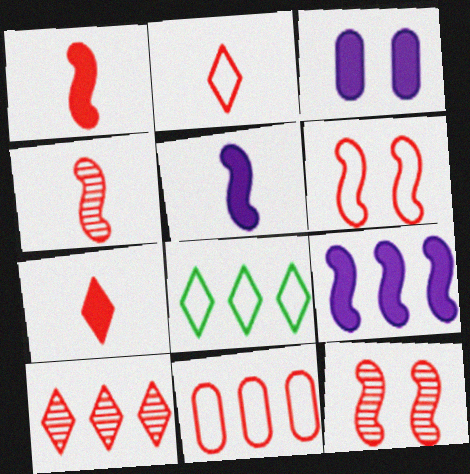[[2, 6, 11], 
[3, 4, 8], 
[7, 11, 12]]